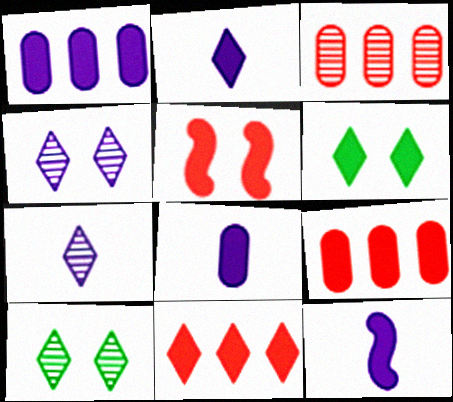[[2, 6, 11], 
[2, 8, 12], 
[6, 9, 12]]